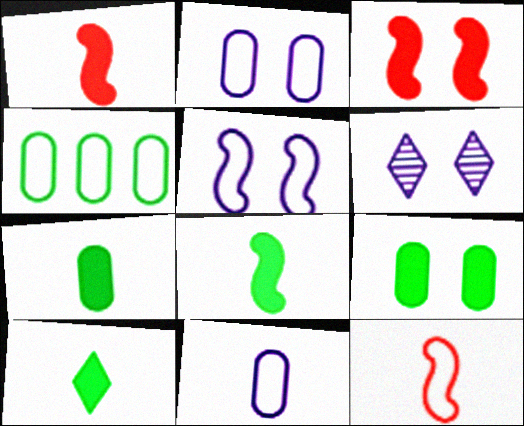[[1, 4, 6], 
[7, 8, 10]]